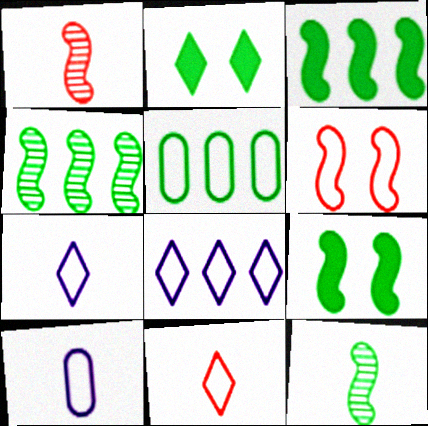[[2, 5, 12], 
[5, 6, 7]]